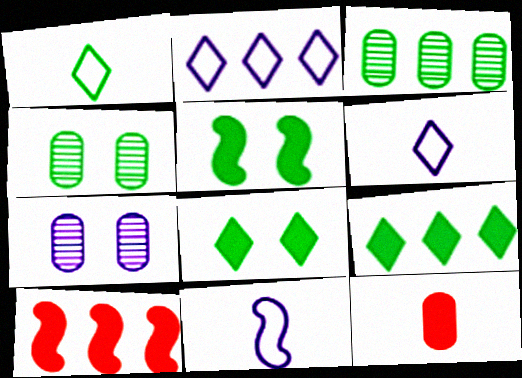[[1, 3, 5], 
[1, 7, 10], 
[2, 3, 10], 
[4, 6, 10]]